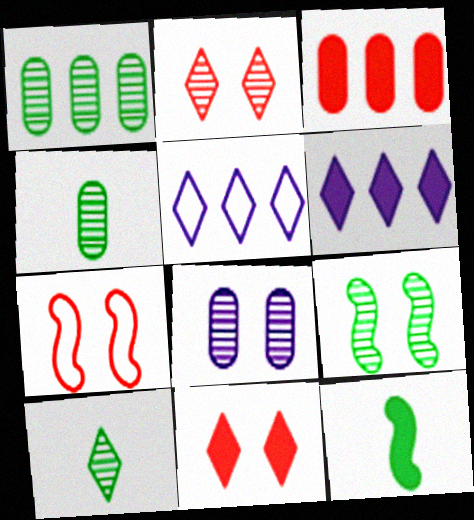[[1, 9, 10], 
[2, 8, 9], 
[4, 6, 7], 
[5, 10, 11]]